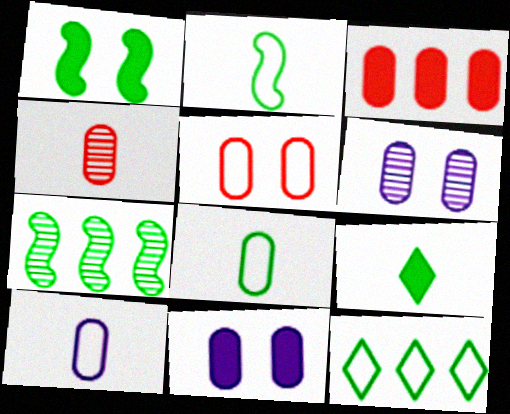[[1, 2, 7], 
[3, 4, 5], 
[3, 6, 8]]